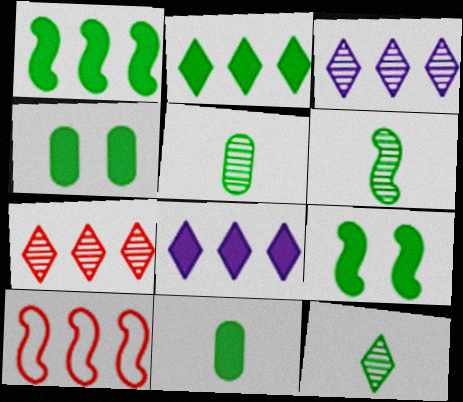[[2, 9, 11], 
[5, 6, 12]]